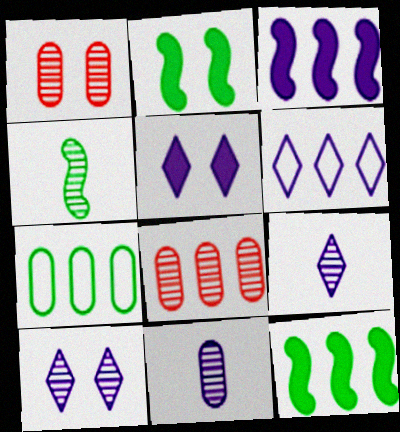[[4, 8, 10], 
[5, 6, 9], 
[6, 8, 12]]